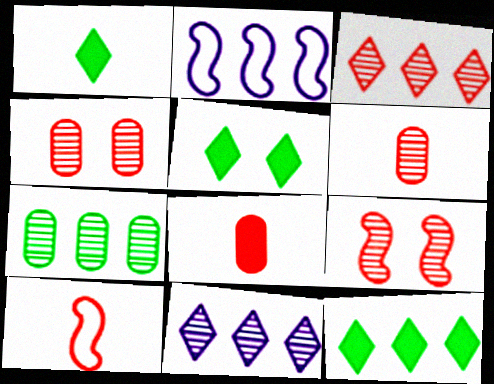[[1, 2, 4], 
[1, 5, 12], 
[2, 5, 6], 
[3, 6, 9]]